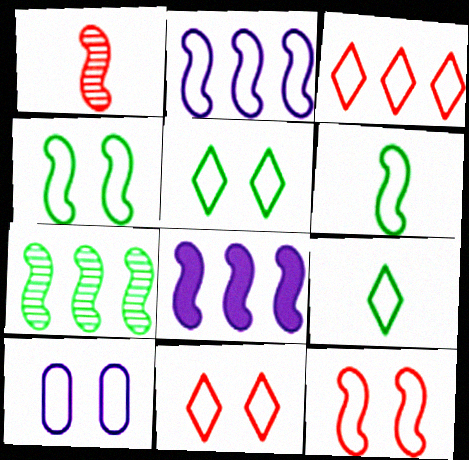[[1, 4, 8], 
[2, 6, 12], 
[3, 6, 10], 
[4, 10, 11], 
[5, 10, 12]]